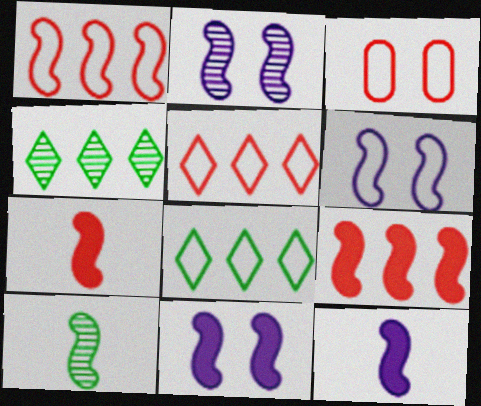[[1, 10, 11], 
[2, 6, 11], 
[3, 4, 12], 
[6, 9, 10]]